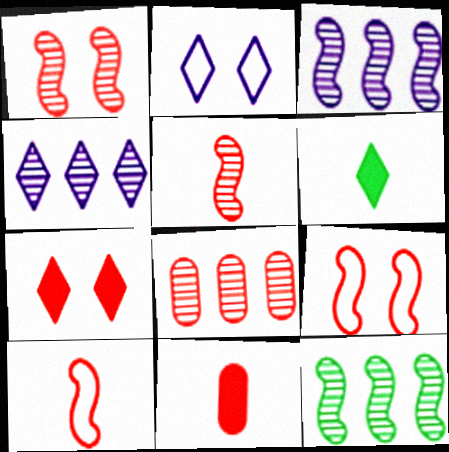[[2, 11, 12], 
[4, 8, 12], 
[7, 8, 10]]